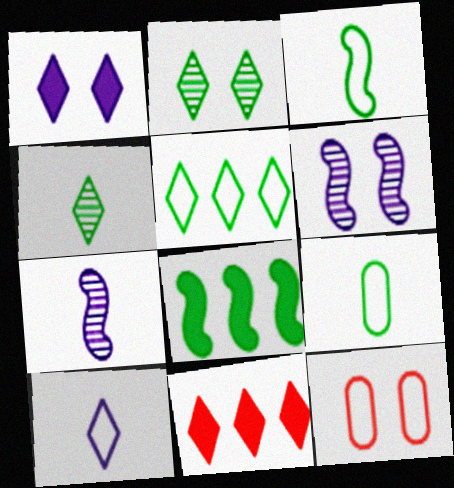[[2, 8, 9], 
[2, 10, 11], 
[6, 9, 11]]